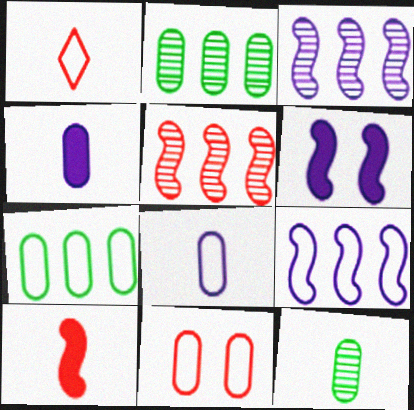[[1, 2, 6], 
[2, 4, 11], 
[7, 8, 11]]